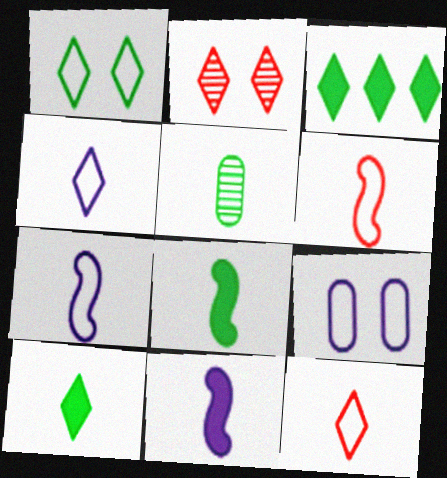[[2, 3, 4], 
[5, 11, 12]]